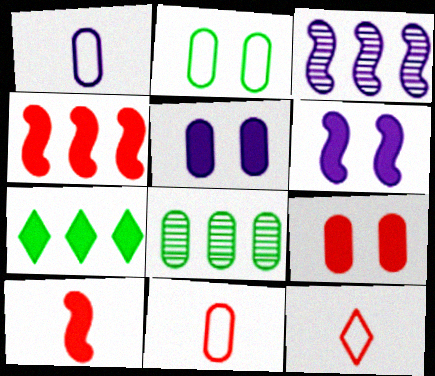[[1, 8, 9], 
[5, 7, 10], 
[5, 8, 11], 
[6, 8, 12]]